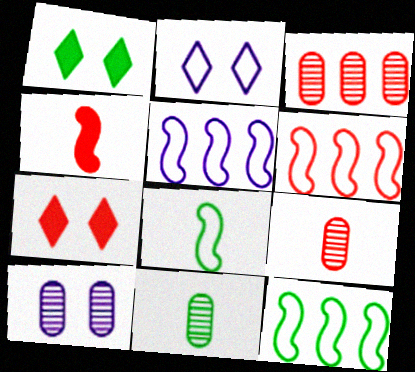[[1, 5, 9], 
[1, 11, 12], 
[3, 10, 11], 
[5, 6, 12], 
[5, 7, 11], 
[6, 7, 9]]